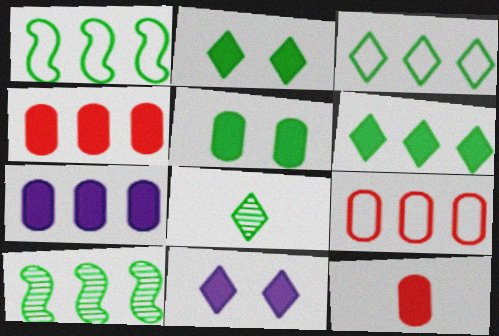[[1, 5, 8], 
[2, 3, 8], 
[5, 7, 12]]